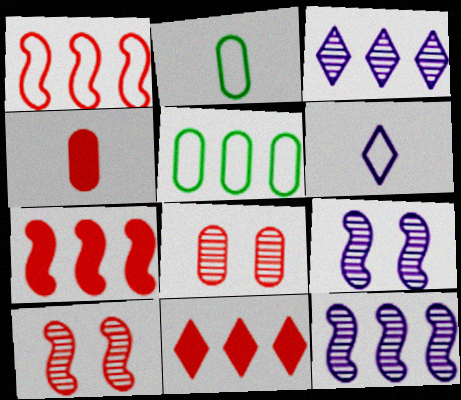[[2, 9, 11], 
[3, 5, 7], 
[5, 11, 12]]